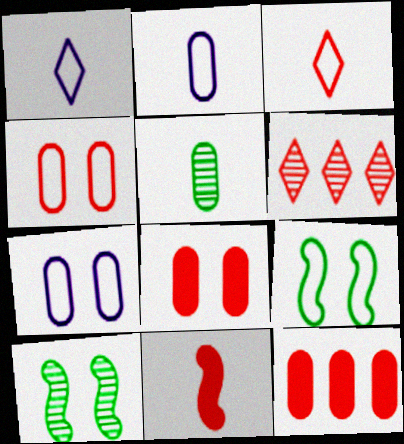[[1, 5, 11], 
[1, 10, 12], 
[4, 6, 11], 
[5, 7, 12]]